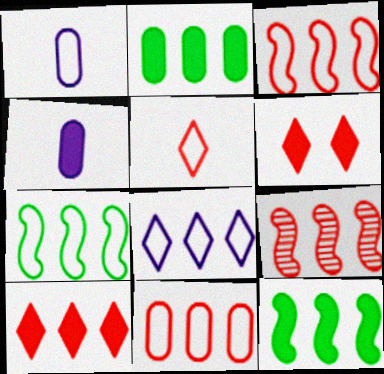[[2, 8, 9], 
[4, 6, 12], 
[7, 8, 11], 
[9, 10, 11]]